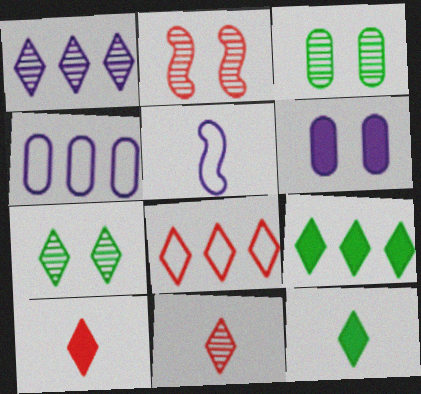[[1, 5, 6], 
[1, 7, 11], 
[1, 8, 9], 
[2, 4, 12]]